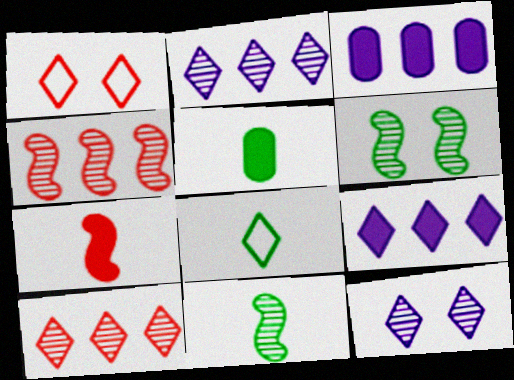[[1, 3, 11], 
[5, 8, 11]]